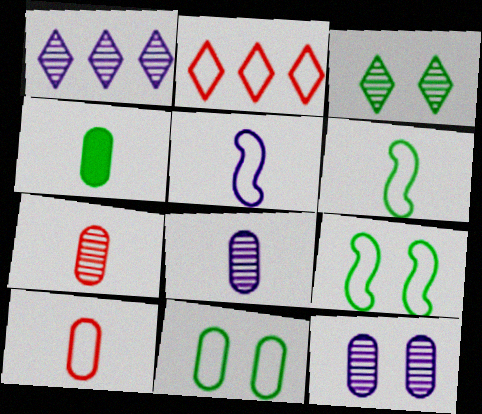[[2, 5, 11], 
[4, 8, 10]]